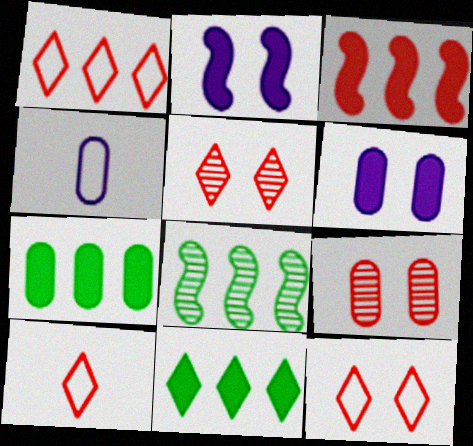[[1, 10, 12], 
[3, 9, 10], 
[4, 7, 9], 
[6, 8, 10]]